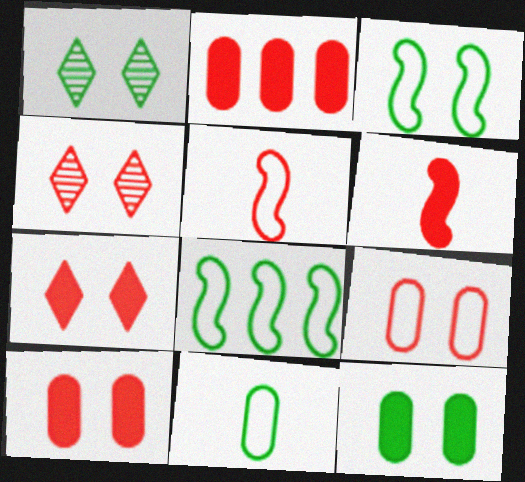[[1, 3, 12], 
[2, 4, 5], 
[2, 6, 7]]